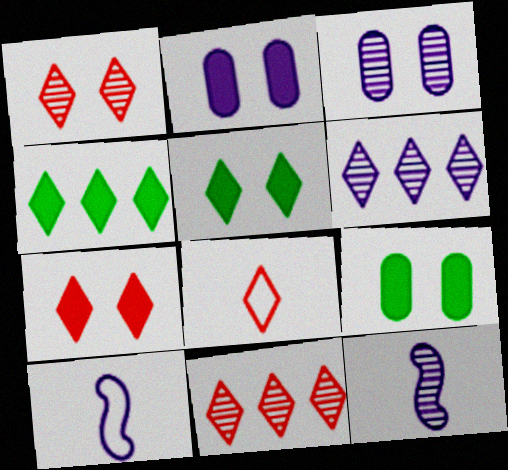[[2, 6, 10], 
[3, 6, 12], 
[5, 6, 8], 
[7, 8, 11], 
[9, 10, 11]]